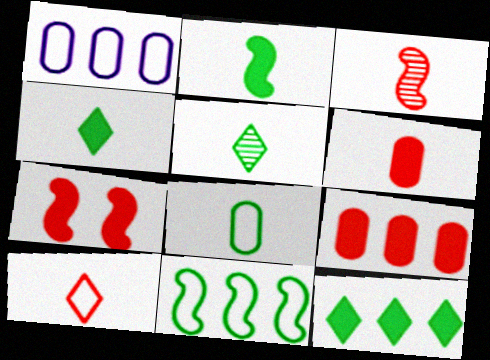[[1, 5, 7], 
[2, 5, 8], 
[3, 6, 10]]